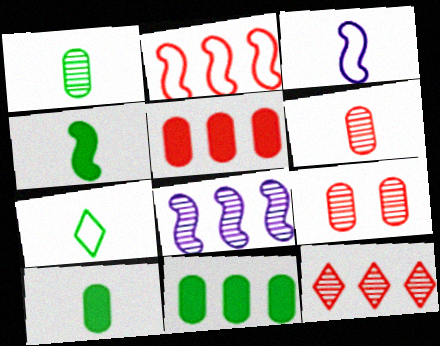[[1, 4, 7], 
[2, 5, 12]]